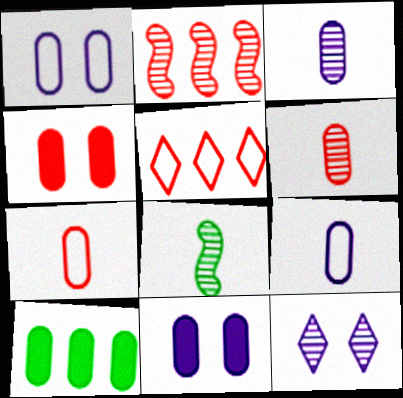[[1, 6, 10], 
[5, 8, 11]]